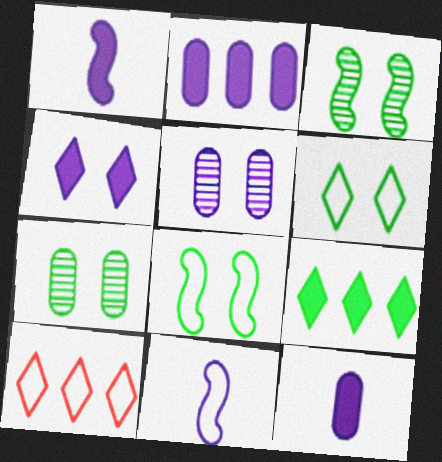[[1, 2, 4], 
[1, 7, 10], 
[3, 10, 12]]